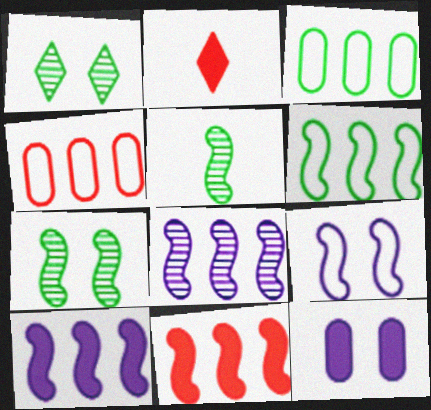[[5, 9, 11], 
[6, 8, 11]]